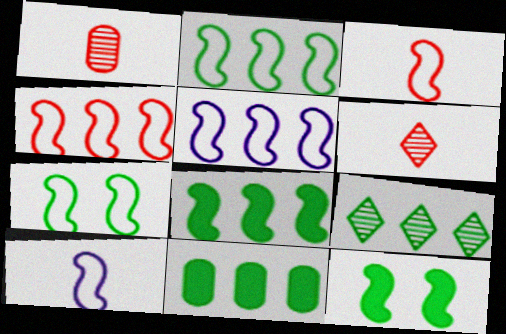[[2, 4, 5], 
[2, 9, 11], 
[3, 5, 7], 
[4, 7, 10]]